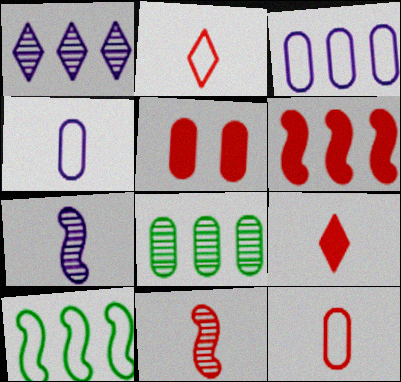[[4, 5, 8], 
[5, 6, 9], 
[9, 11, 12]]